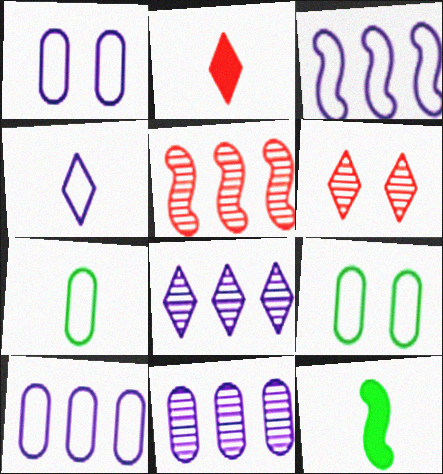[[1, 3, 4], 
[6, 10, 12]]